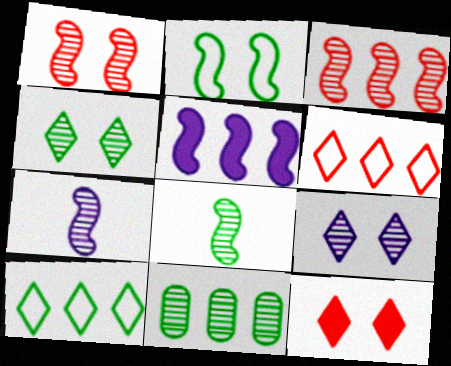[[4, 8, 11], 
[5, 6, 11]]